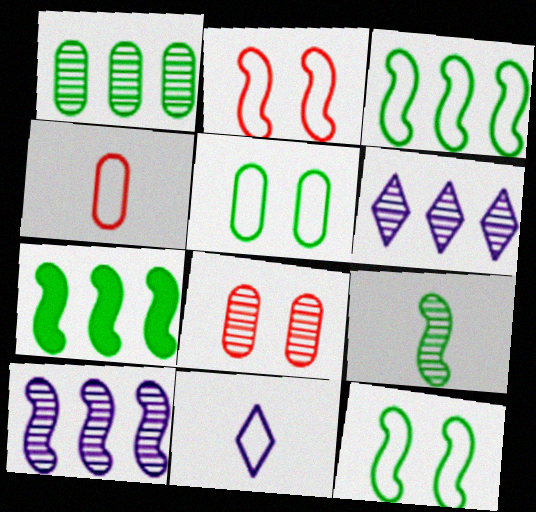[[6, 8, 9], 
[7, 8, 11], 
[7, 9, 12]]